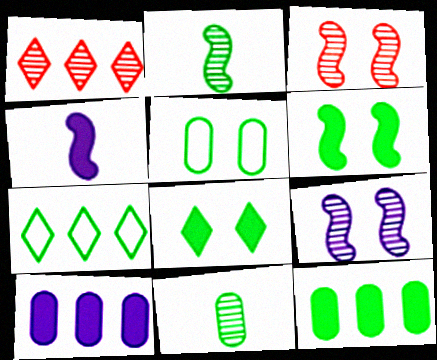[[1, 4, 5], 
[1, 9, 11], 
[5, 11, 12], 
[6, 7, 11]]